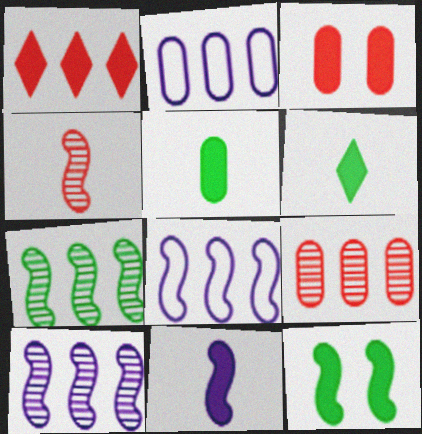[[1, 2, 7], 
[4, 8, 12]]